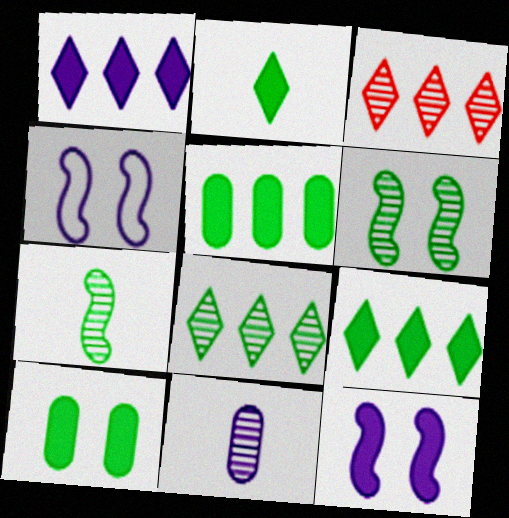[[1, 4, 11], 
[3, 6, 11]]